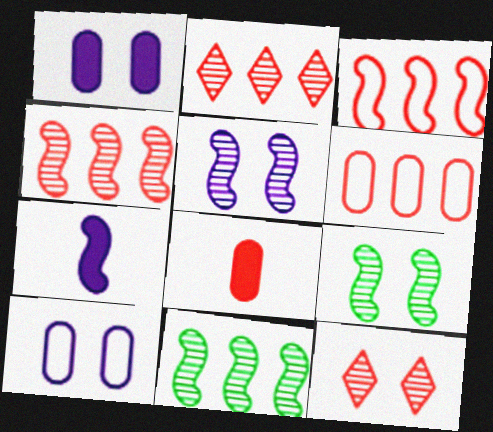[[3, 7, 9], 
[3, 8, 12]]